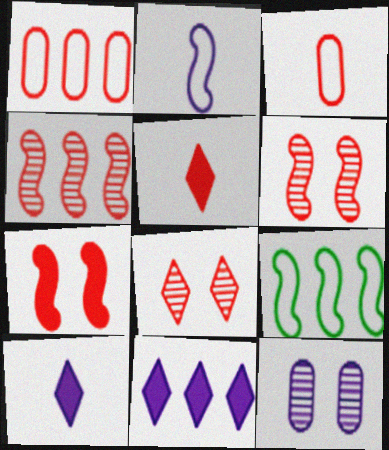[[1, 5, 6], 
[2, 11, 12], 
[5, 9, 12]]